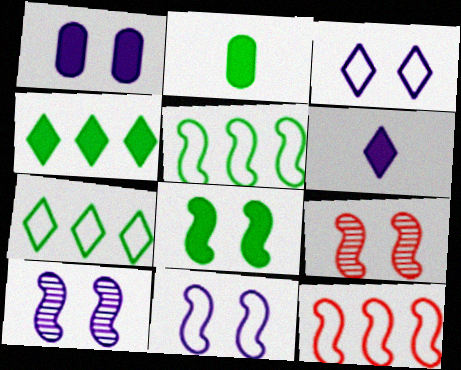[[1, 3, 10], 
[2, 4, 8], 
[8, 9, 11]]